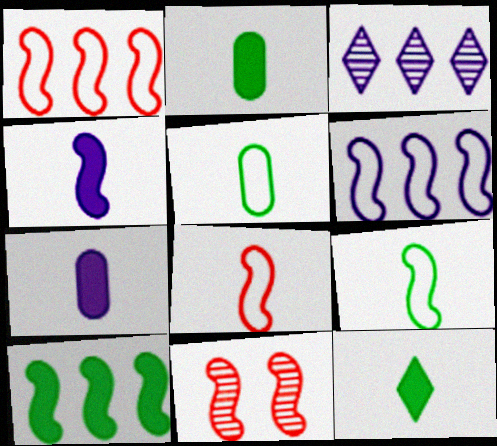[]